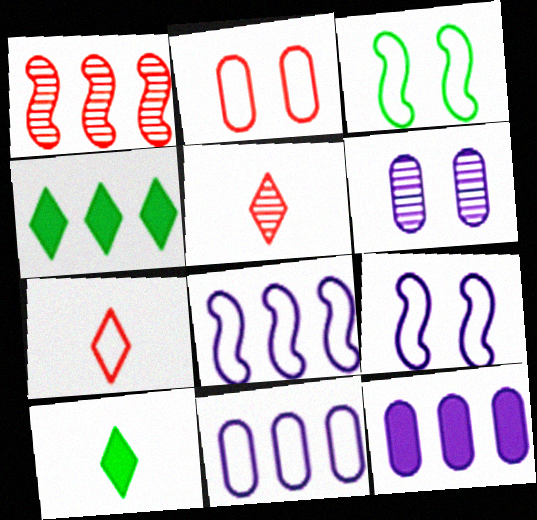[[1, 4, 11], 
[3, 5, 12], 
[3, 7, 11]]